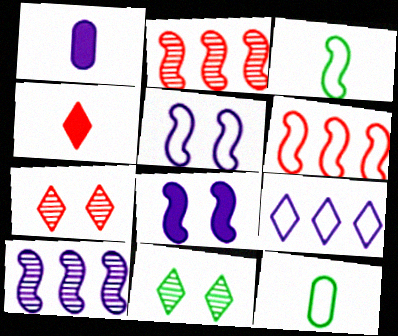[[1, 6, 11], 
[2, 3, 8], 
[3, 5, 6], 
[4, 9, 11]]